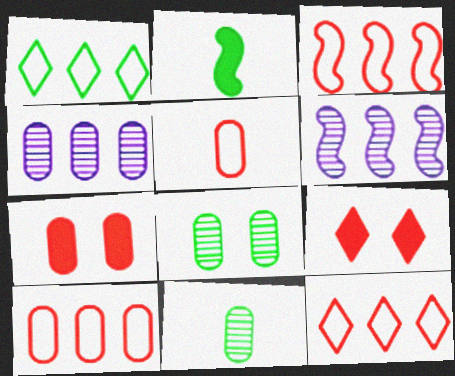[[1, 2, 8], 
[3, 10, 12]]